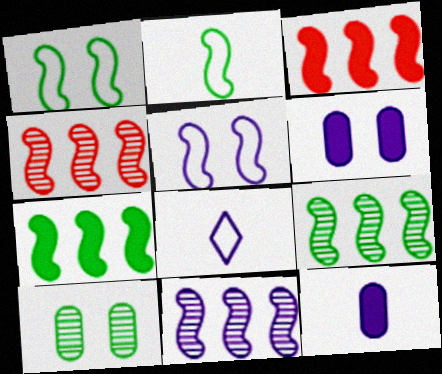[[3, 8, 10], 
[4, 9, 11], 
[6, 8, 11]]